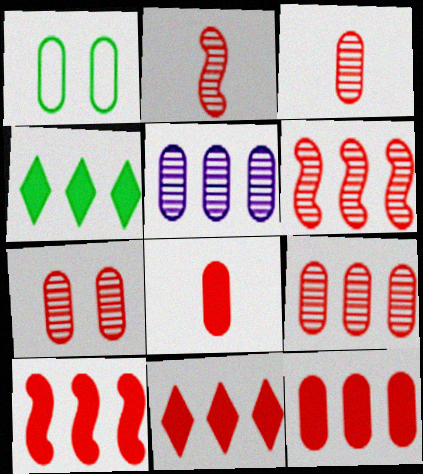[[1, 5, 8], 
[3, 7, 9], 
[10, 11, 12]]